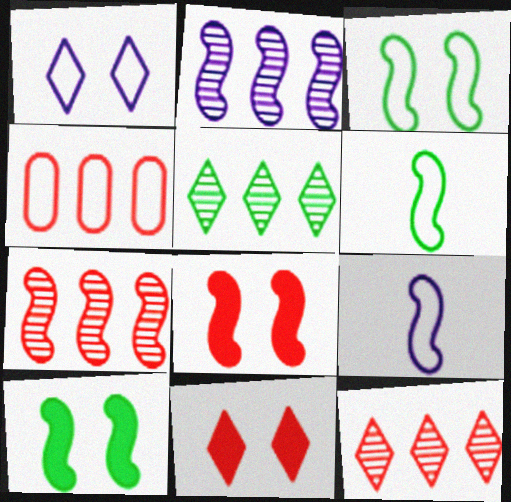[[1, 4, 6], 
[2, 6, 8], 
[7, 9, 10]]